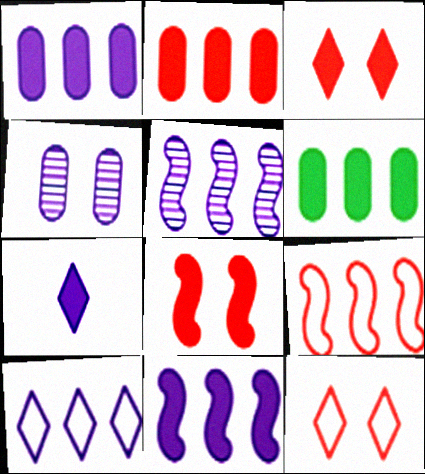[[1, 2, 6], 
[1, 5, 10], 
[6, 7, 8]]